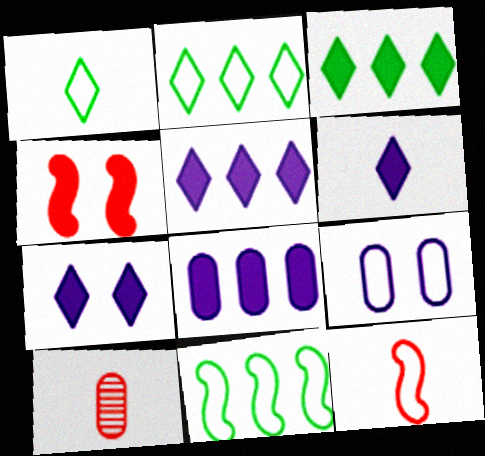[[2, 9, 12], 
[5, 6, 7], 
[7, 10, 11]]